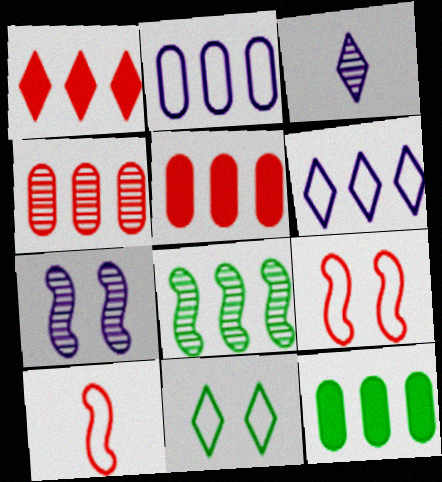[[1, 2, 8], 
[1, 3, 11], 
[2, 4, 12], 
[2, 10, 11], 
[3, 9, 12], 
[5, 6, 8]]